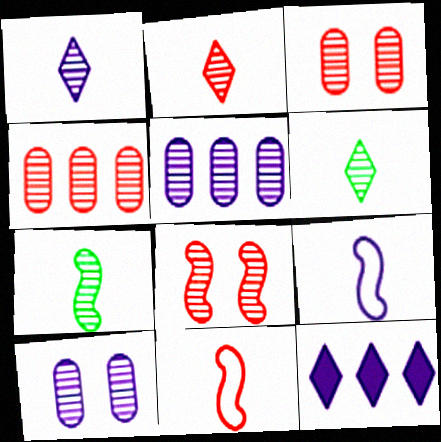[[1, 2, 6], 
[2, 4, 8], 
[5, 6, 8], 
[9, 10, 12]]